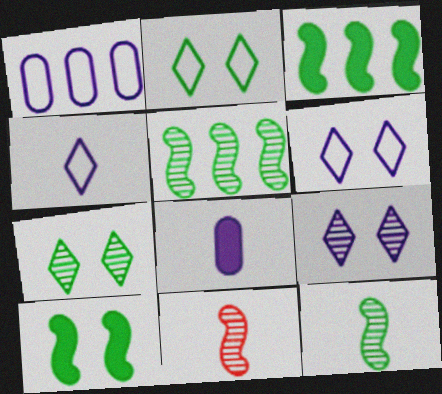[]